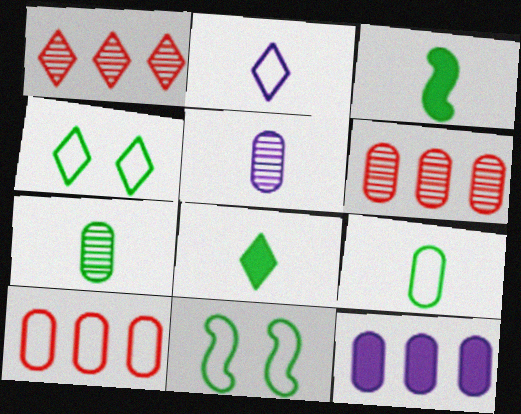[[2, 10, 11]]